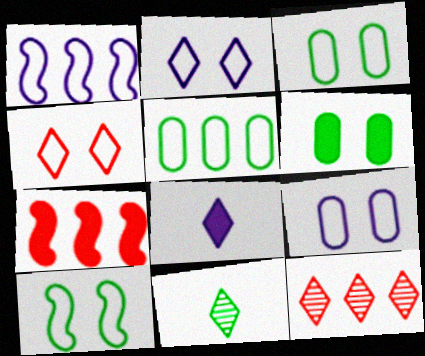[[4, 9, 10], 
[6, 7, 8], 
[7, 9, 11]]